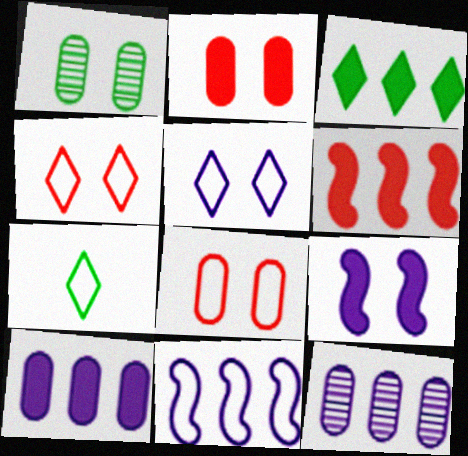[[1, 4, 9], 
[3, 6, 10], 
[7, 8, 11]]